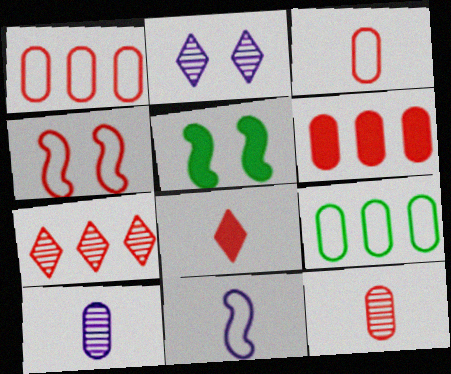[]